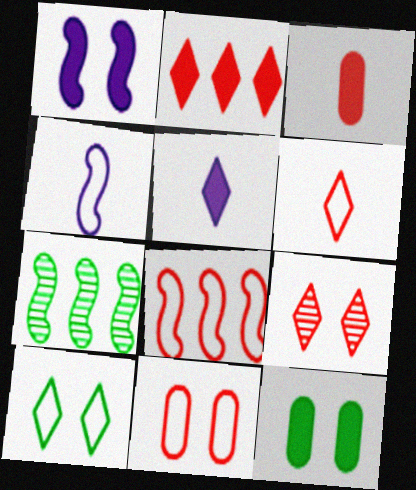[[2, 6, 9], 
[3, 8, 9], 
[5, 7, 11], 
[6, 8, 11]]